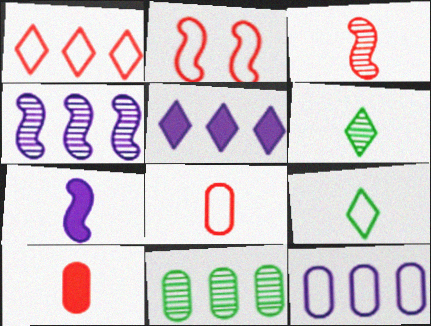[[1, 2, 8], 
[2, 9, 12], 
[4, 5, 12], 
[6, 7, 8]]